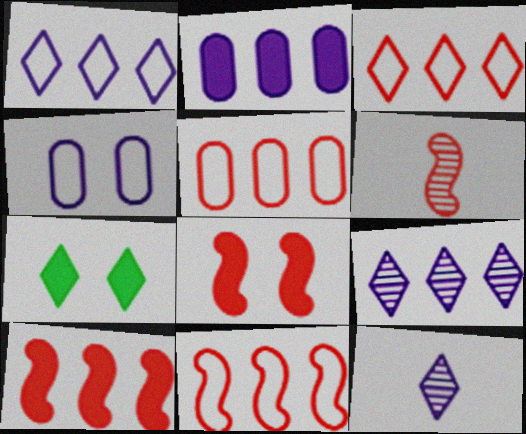[[3, 5, 11], 
[3, 7, 12], 
[6, 8, 11]]